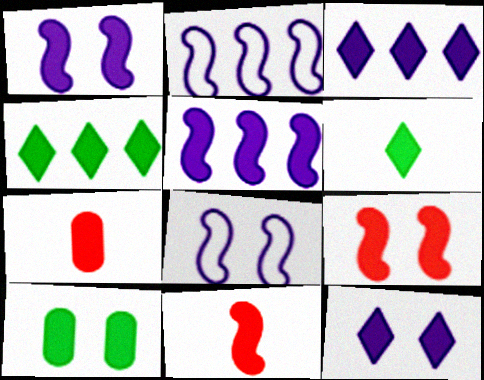[[1, 4, 7], 
[3, 10, 11], 
[9, 10, 12]]